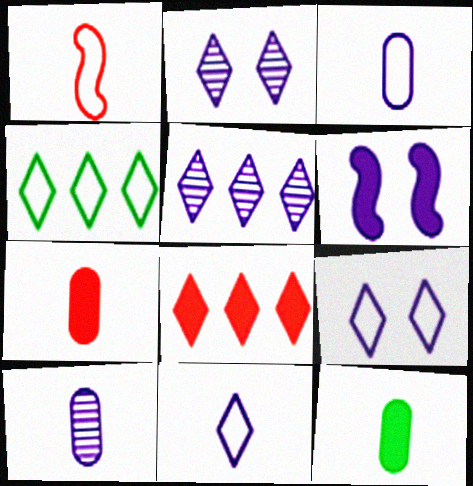[[3, 5, 6], 
[4, 5, 8], 
[6, 8, 12]]